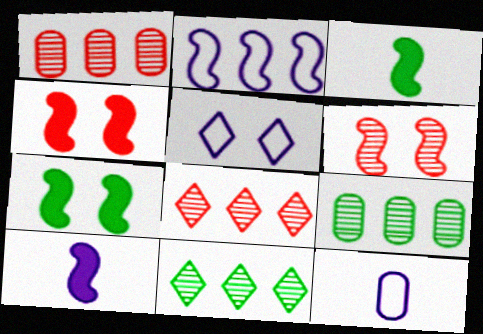[[1, 3, 5], 
[2, 3, 6], 
[2, 5, 12], 
[4, 11, 12], 
[7, 8, 12]]